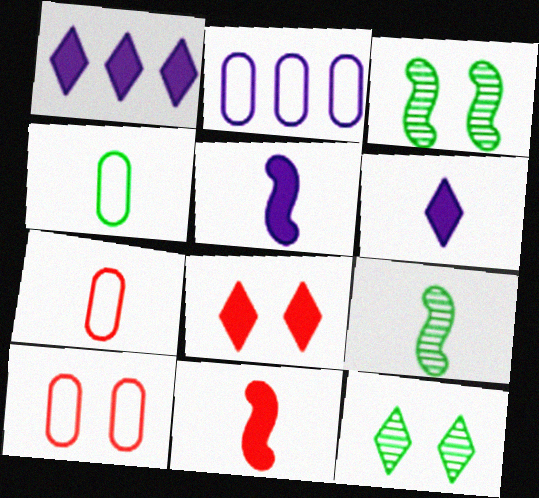[[1, 3, 7], 
[1, 9, 10], 
[2, 4, 10], 
[2, 8, 9], 
[2, 11, 12], 
[6, 7, 9]]